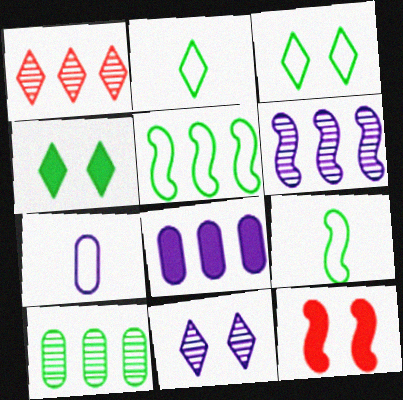[[1, 5, 8], 
[1, 6, 10], 
[4, 9, 10], 
[6, 9, 12]]